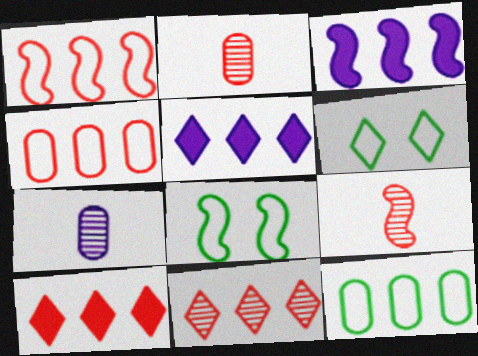[[2, 3, 6], 
[2, 5, 8], 
[3, 8, 9], 
[3, 11, 12], 
[7, 8, 10]]